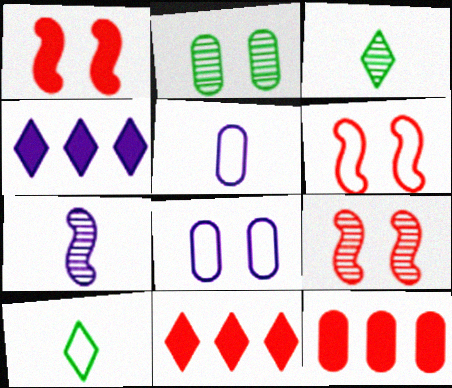[[1, 6, 9], 
[2, 5, 12], 
[4, 7, 8]]